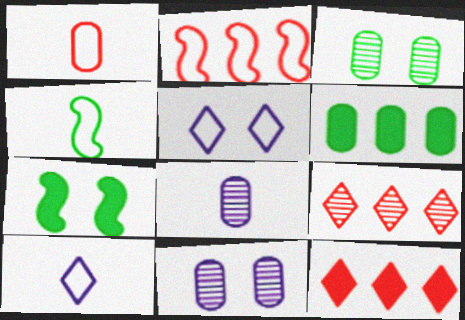[[1, 4, 10], 
[1, 6, 11], 
[4, 11, 12]]